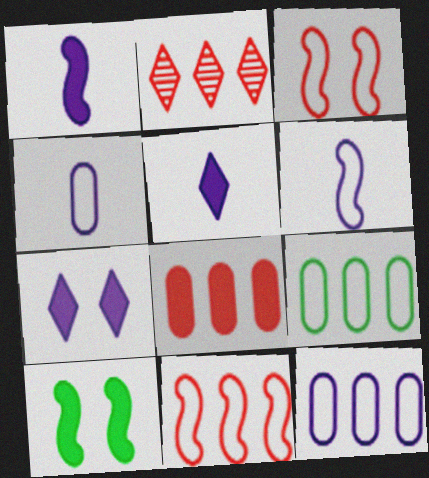[[2, 4, 10], 
[2, 8, 11], 
[5, 8, 10]]